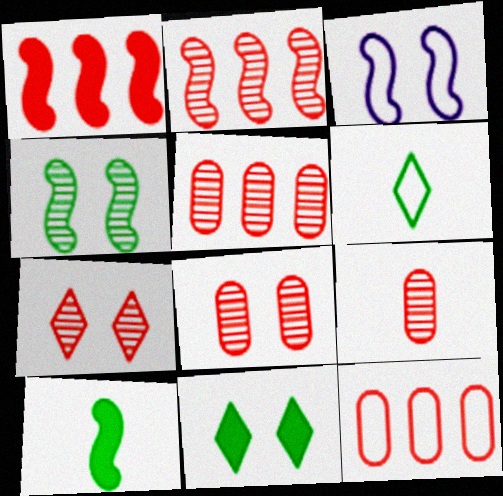[[2, 3, 10], 
[2, 7, 9], 
[3, 6, 12], 
[3, 8, 11], 
[5, 8, 9]]